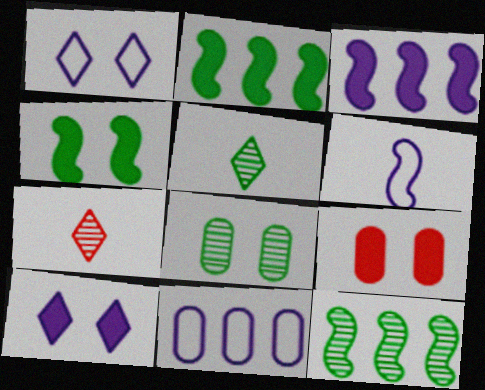[[1, 6, 11], 
[4, 7, 11], 
[4, 9, 10], 
[5, 8, 12]]